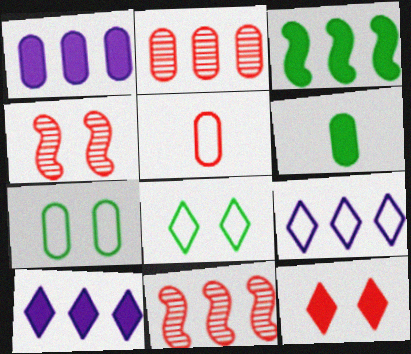[[2, 3, 9], 
[4, 6, 9], 
[5, 11, 12]]